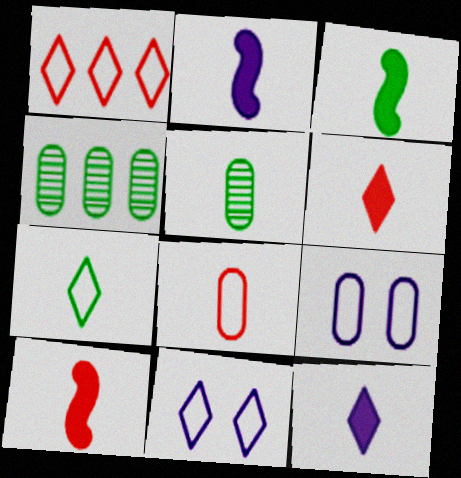[[1, 7, 11], 
[2, 3, 10], 
[3, 5, 7], 
[4, 10, 11]]